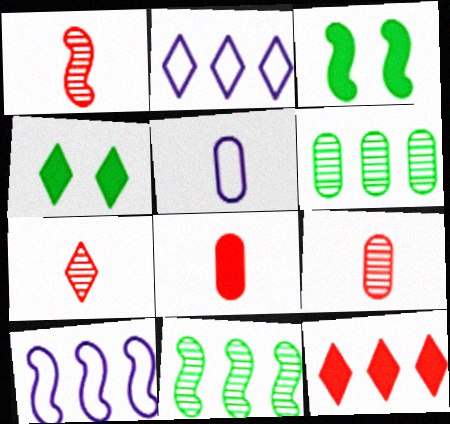[[1, 3, 10], 
[1, 7, 9], 
[2, 3, 9], 
[2, 4, 7], 
[4, 9, 10], 
[6, 10, 12]]